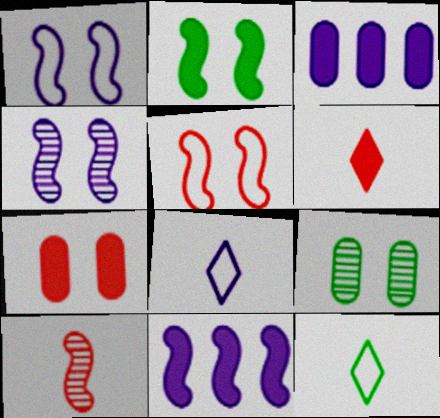[[2, 3, 6], 
[2, 4, 5], 
[3, 4, 8]]